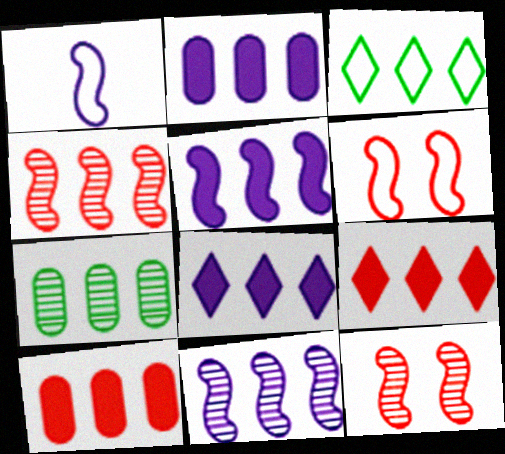[[2, 3, 4], 
[2, 5, 8], 
[3, 10, 11]]